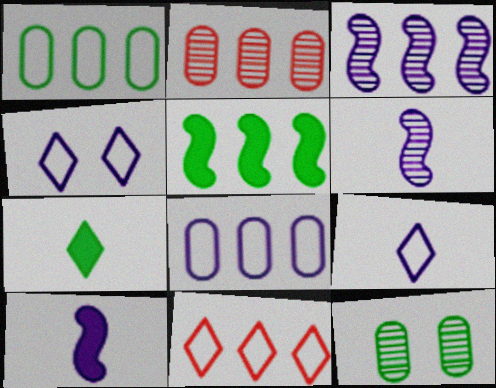[[10, 11, 12]]